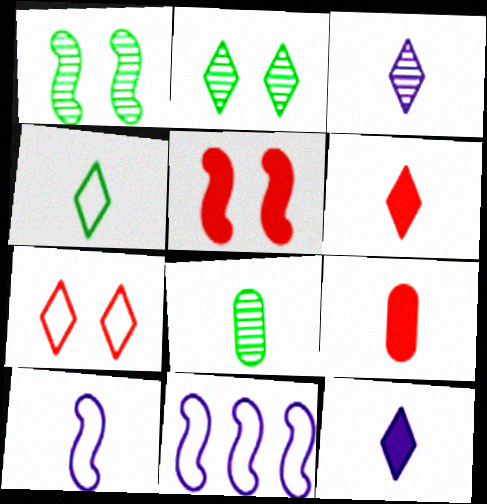[[2, 9, 11], 
[3, 4, 6], 
[6, 8, 10]]